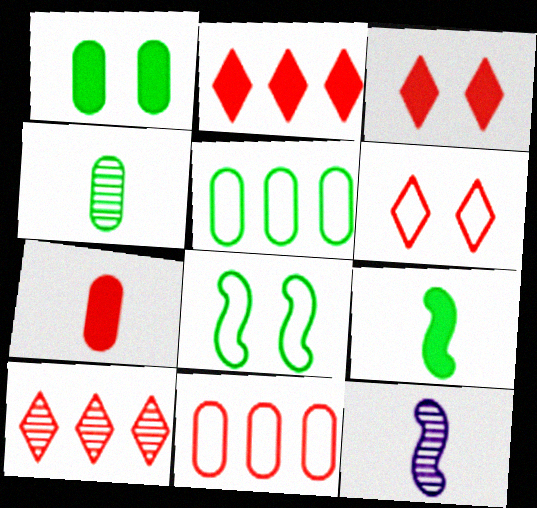[[1, 4, 5], 
[3, 5, 12]]